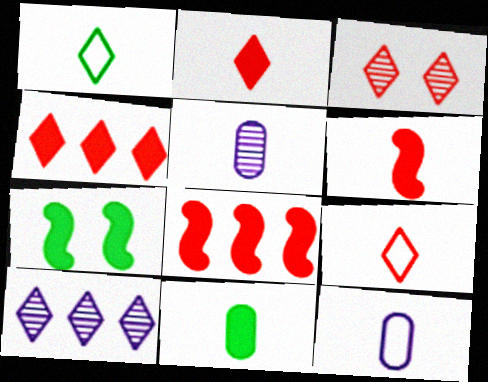[[1, 5, 6], 
[3, 4, 9]]